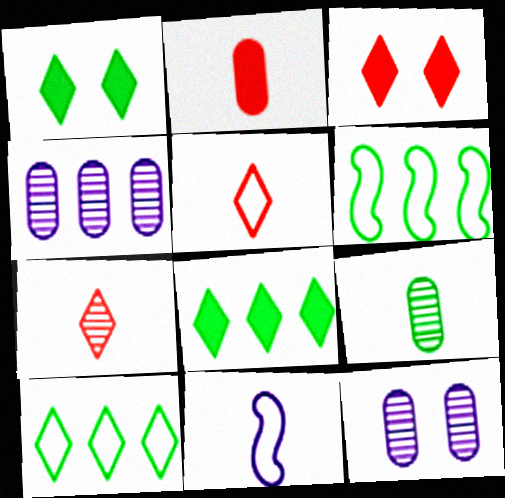[[1, 6, 9]]